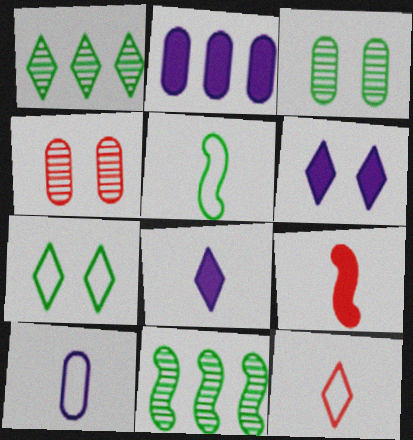[[1, 6, 12], 
[5, 10, 12]]